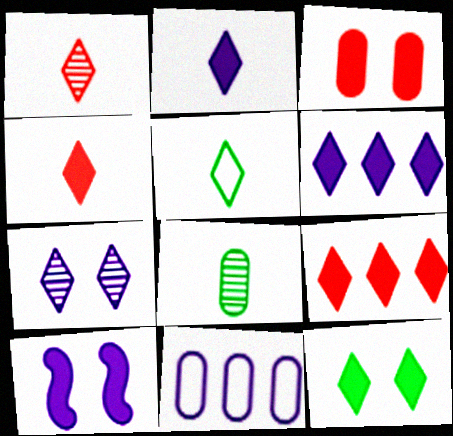[[1, 2, 5], 
[2, 9, 12], 
[3, 8, 11], 
[3, 10, 12], 
[4, 6, 12], 
[5, 7, 9]]